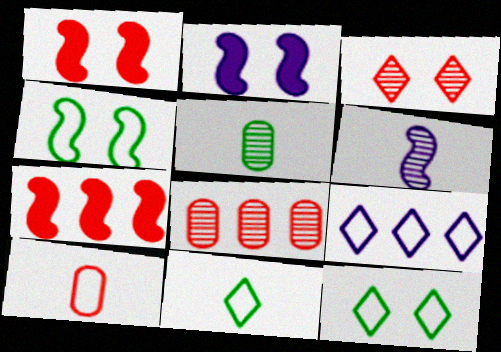[[1, 5, 9], 
[2, 8, 11], 
[3, 7, 10], 
[4, 6, 7], 
[4, 9, 10]]